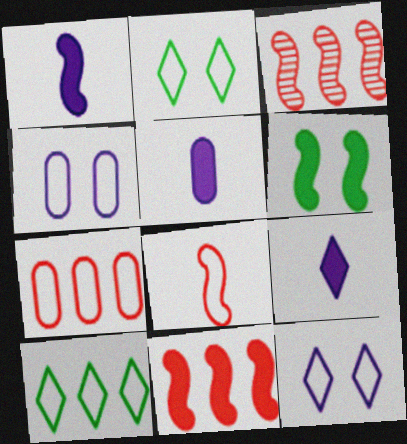[[1, 5, 9], 
[1, 6, 11], 
[2, 3, 5], 
[4, 8, 10]]